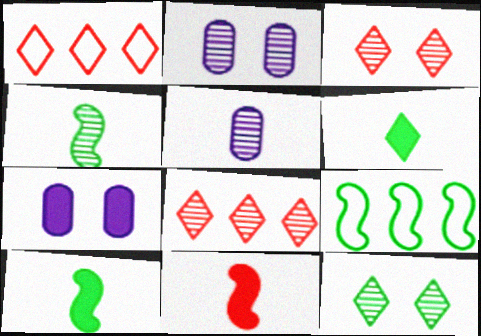[[1, 2, 10], 
[1, 4, 7], 
[2, 4, 8]]